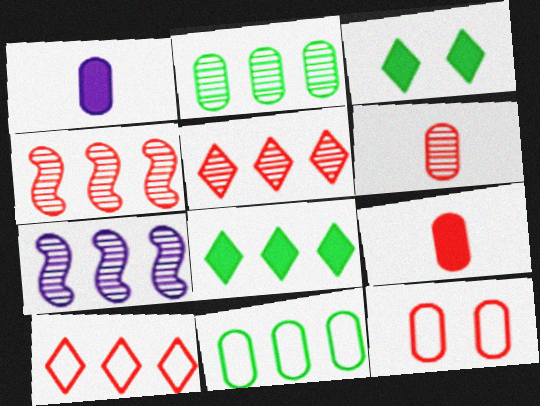[[1, 2, 12], 
[2, 5, 7]]